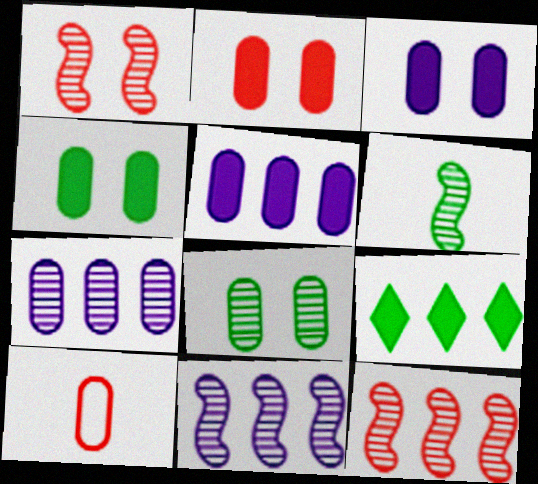[[1, 6, 11], 
[2, 3, 4], 
[4, 7, 10], 
[5, 8, 10]]